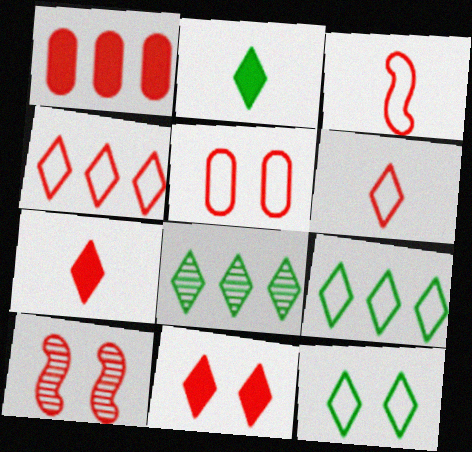[[1, 6, 10], 
[2, 8, 12], 
[3, 4, 5], 
[5, 10, 11]]